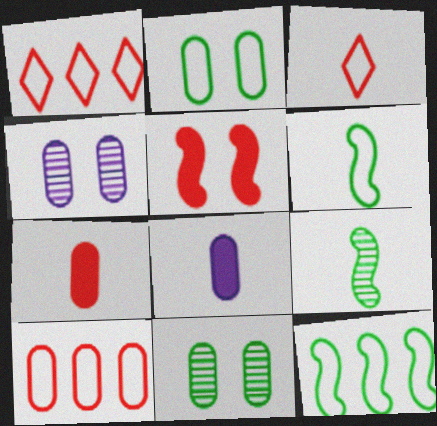[[3, 8, 9], 
[8, 10, 11]]